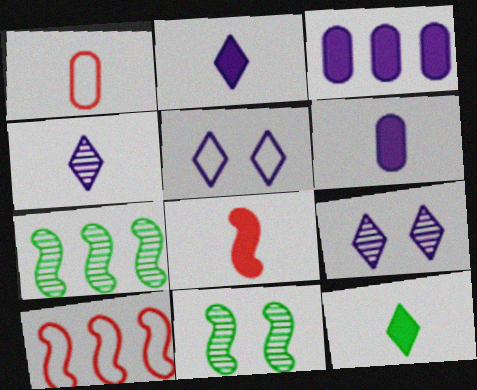[[6, 8, 12]]